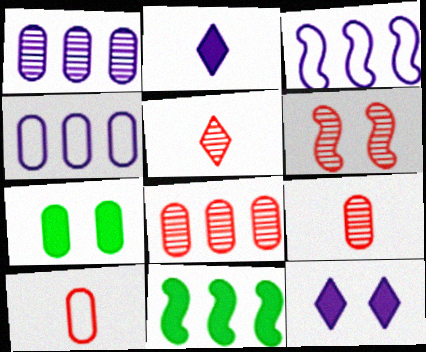[[1, 7, 10], 
[3, 5, 7], 
[4, 7, 9], 
[5, 6, 8]]